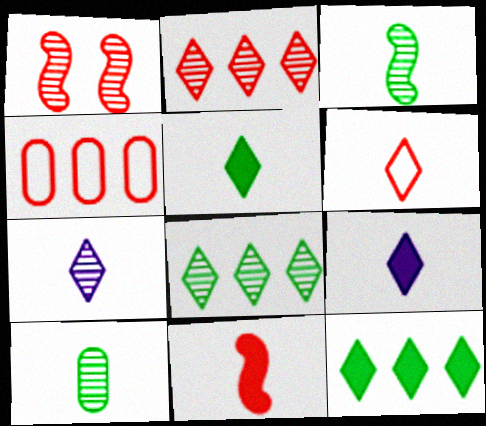[[5, 6, 7]]